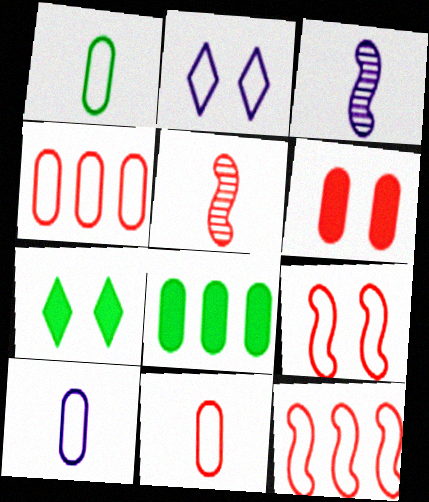[[1, 2, 12], 
[1, 10, 11], 
[2, 5, 8], 
[3, 4, 7]]